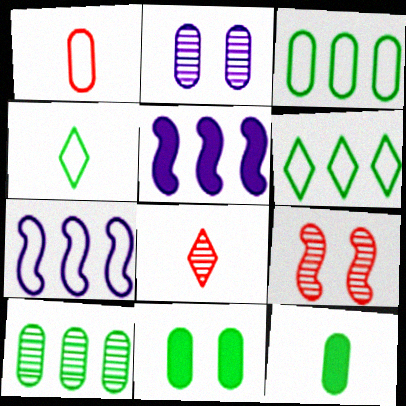[[7, 8, 11]]